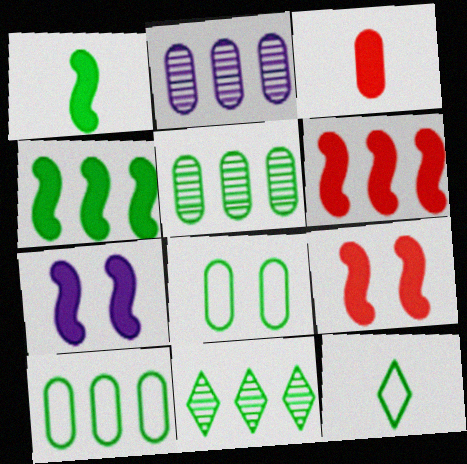[[1, 6, 7], 
[1, 8, 11], 
[2, 3, 8], 
[2, 9, 12], 
[4, 10, 11]]